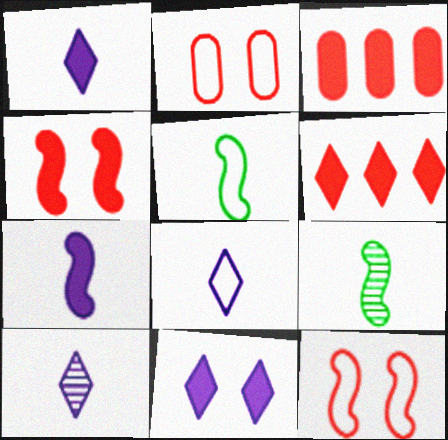[[1, 8, 10]]